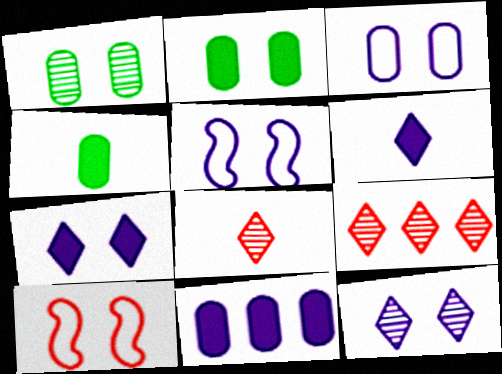[[1, 7, 10], 
[2, 10, 12], 
[4, 5, 9]]